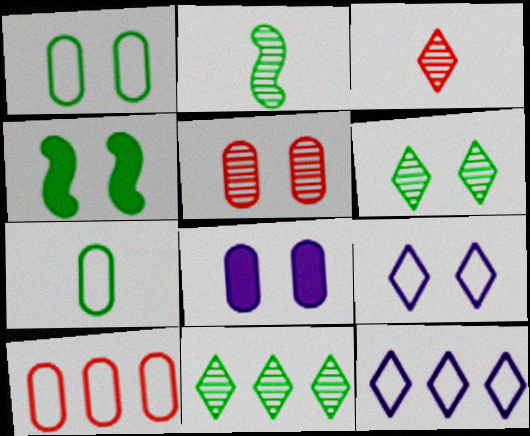[[1, 4, 6], 
[1, 5, 8], 
[4, 5, 9], 
[4, 7, 11]]